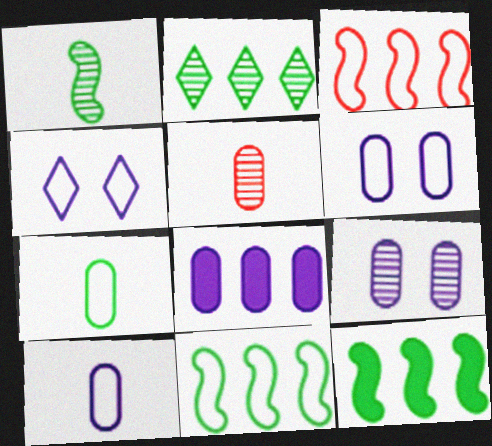[[2, 3, 8], 
[3, 4, 7], 
[4, 5, 12], 
[8, 9, 10]]